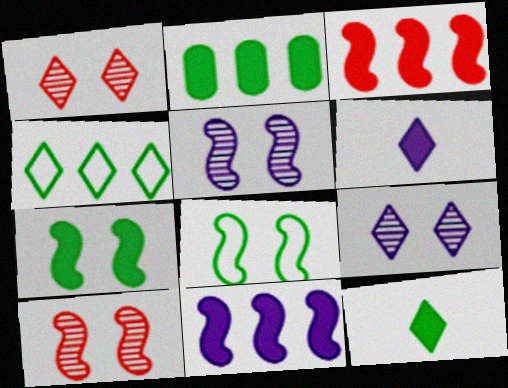[[1, 4, 6], 
[2, 7, 12]]